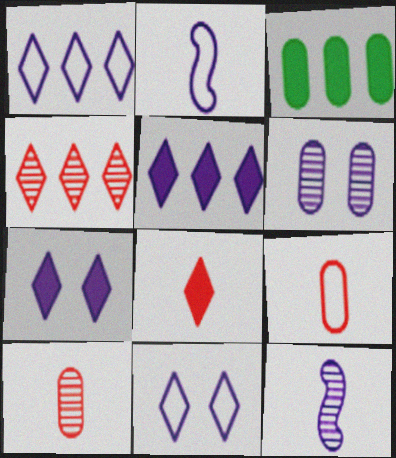[[2, 5, 6], 
[3, 6, 9]]